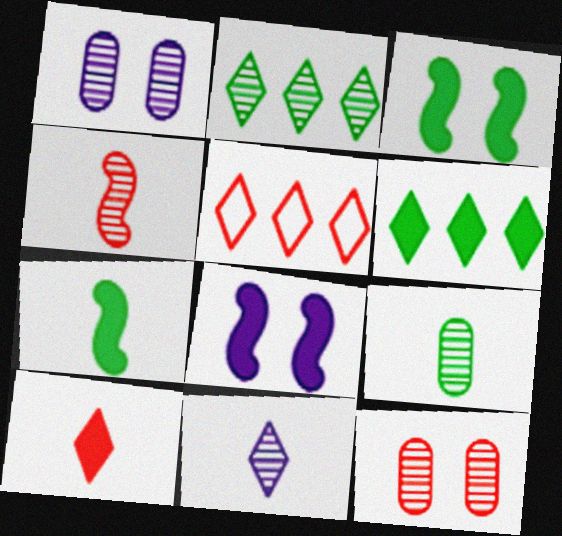[[1, 2, 4], 
[1, 5, 7], 
[4, 9, 11], 
[5, 8, 9]]